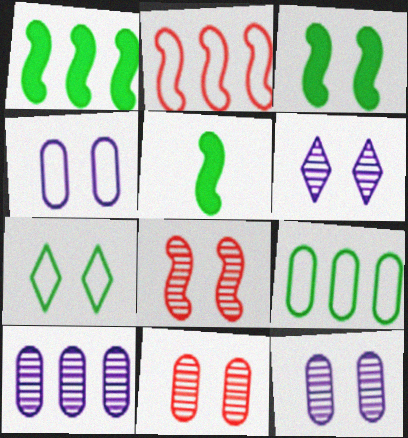[[1, 3, 5]]